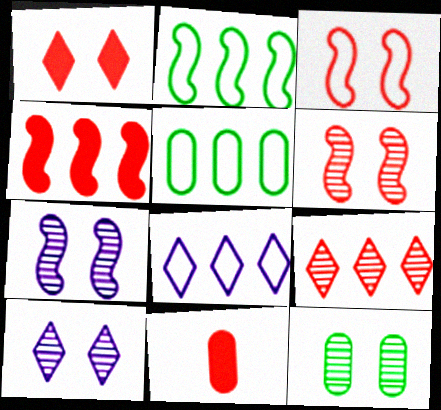[[1, 4, 11], 
[2, 10, 11], 
[3, 9, 11], 
[6, 10, 12]]